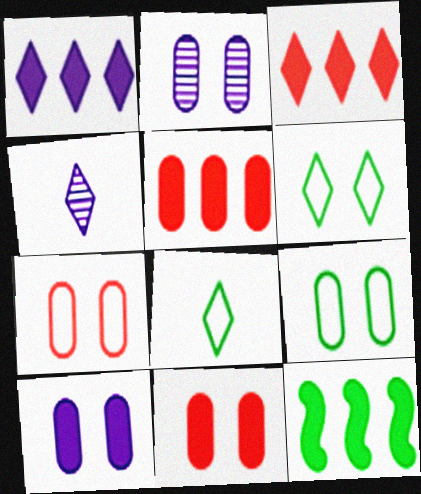[[1, 5, 12], 
[2, 9, 11], 
[3, 4, 6], 
[4, 7, 12]]